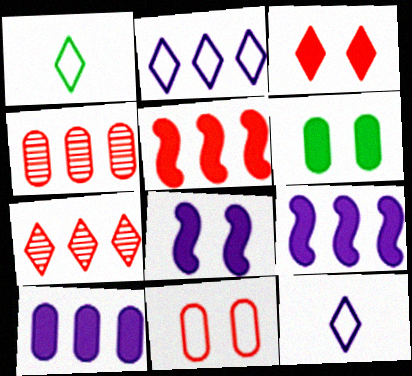[[1, 4, 8], 
[3, 6, 8]]